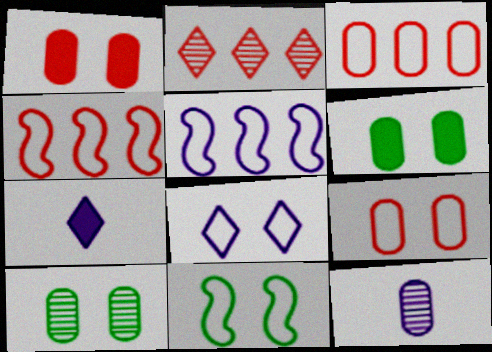[[3, 6, 12], 
[4, 7, 10], 
[8, 9, 11]]